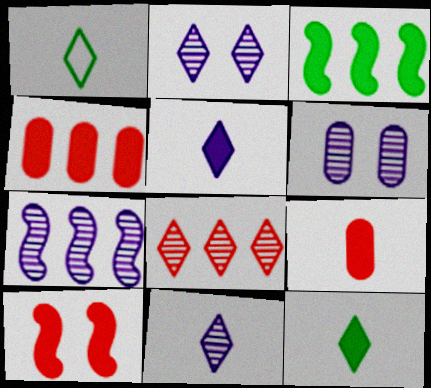[[6, 7, 11]]